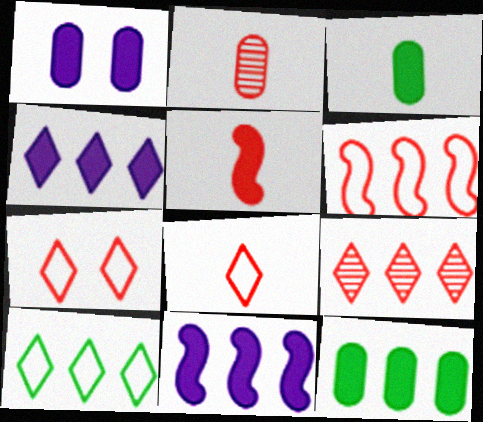[[2, 5, 8], 
[4, 9, 10]]